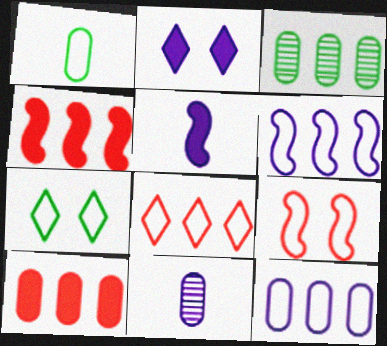[[2, 6, 11], 
[3, 10, 12], 
[4, 7, 11]]